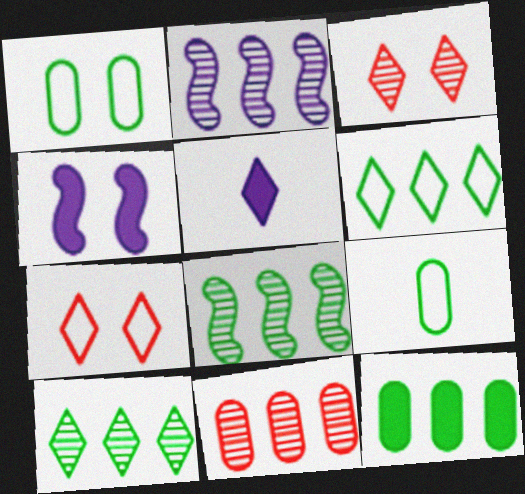[[1, 3, 4], 
[2, 10, 11], 
[3, 5, 6], 
[5, 7, 10], 
[6, 8, 12]]